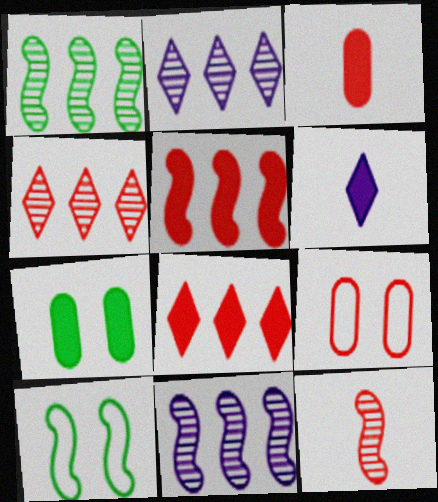[[1, 6, 9], 
[2, 3, 10], 
[5, 6, 7], 
[8, 9, 12]]